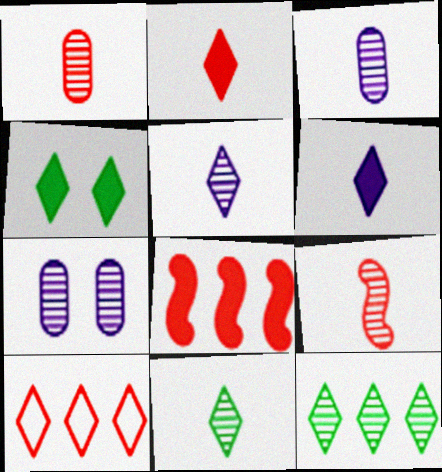[[3, 9, 11], 
[4, 5, 10], 
[7, 9, 12]]